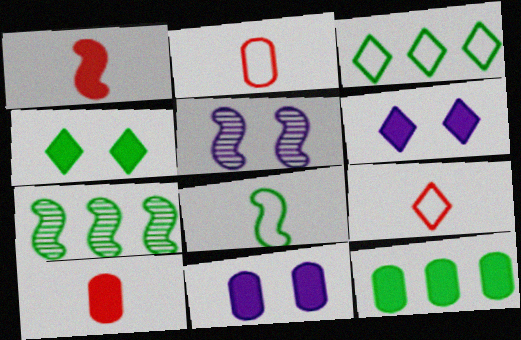[[1, 6, 12], 
[2, 6, 7], 
[3, 5, 10], 
[3, 7, 12], 
[5, 9, 12], 
[7, 9, 11], 
[10, 11, 12]]